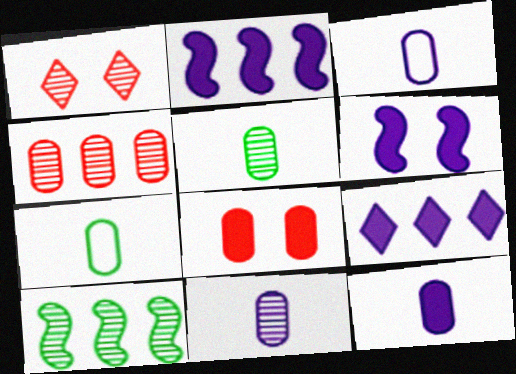[[1, 2, 7], 
[1, 10, 11], 
[3, 11, 12], 
[6, 9, 12]]